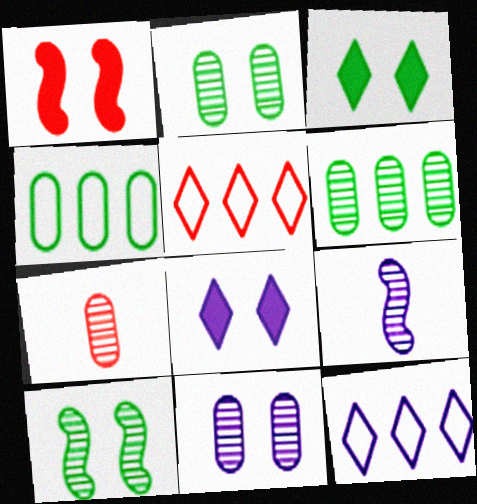[[1, 5, 7], 
[6, 7, 11]]